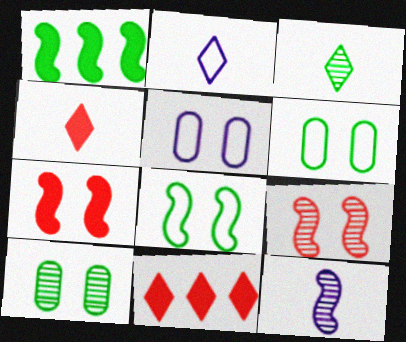[[1, 3, 6], 
[2, 3, 4], 
[6, 11, 12]]